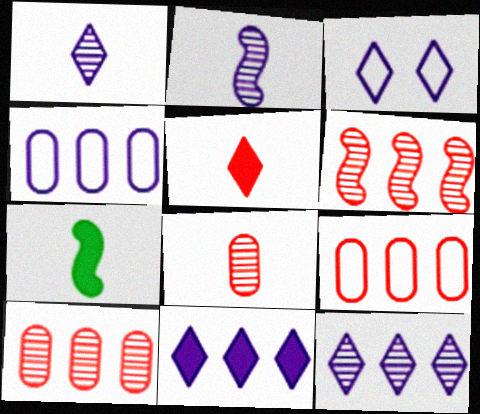[[1, 3, 11], 
[3, 7, 10]]